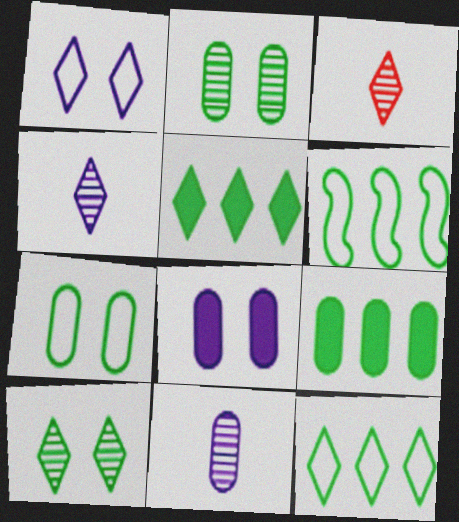[[1, 3, 5], 
[3, 6, 8]]